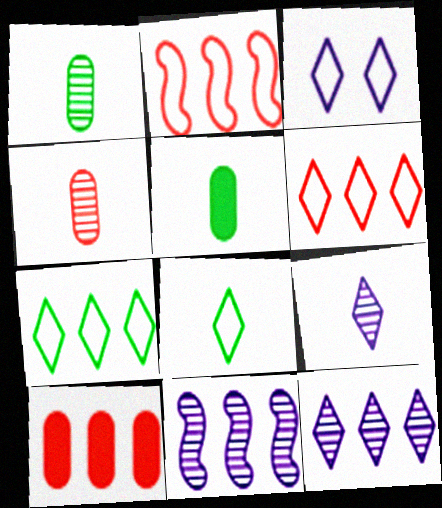[[3, 6, 8], 
[7, 10, 11]]